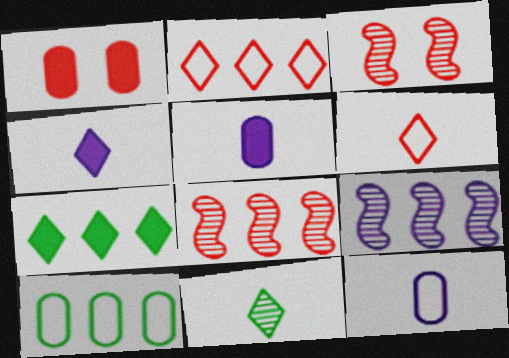[[1, 6, 8], 
[3, 4, 10], 
[3, 7, 12], 
[4, 6, 11]]